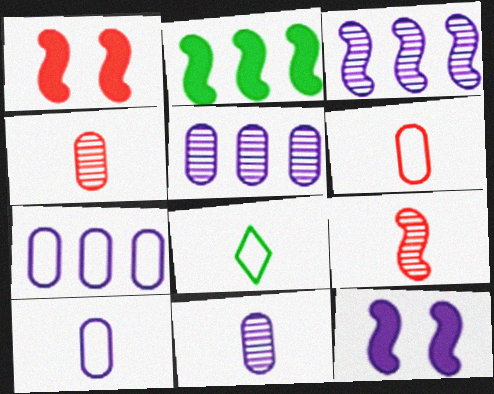[[1, 5, 8]]